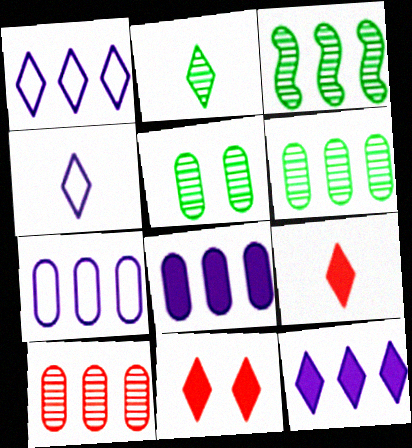[[1, 2, 11], 
[2, 3, 5], 
[2, 4, 9]]